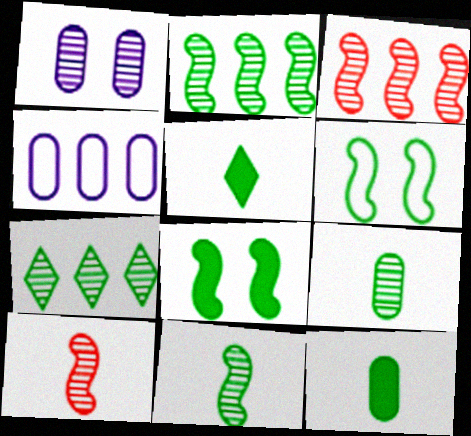[[1, 7, 10], 
[6, 7, 12]]